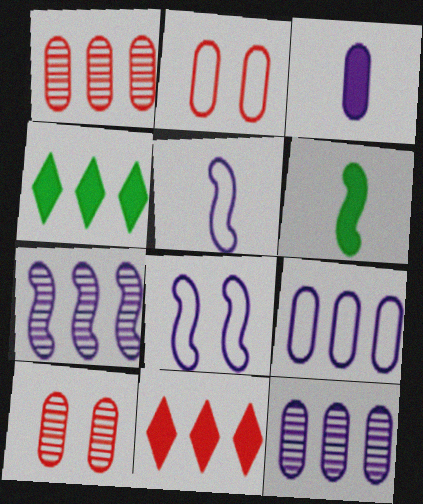[[4, 5, 10]]